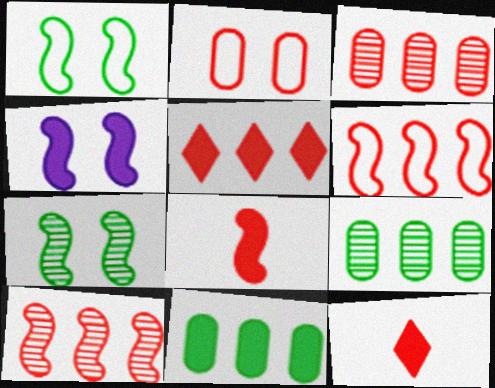[[2, 10, 12], 
[3, 5, 6], 
[4, 11, 12]]